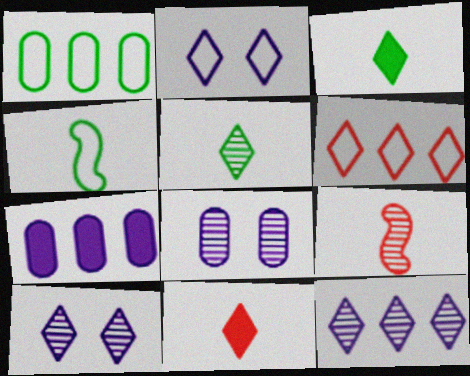[[3, 6, 10]]